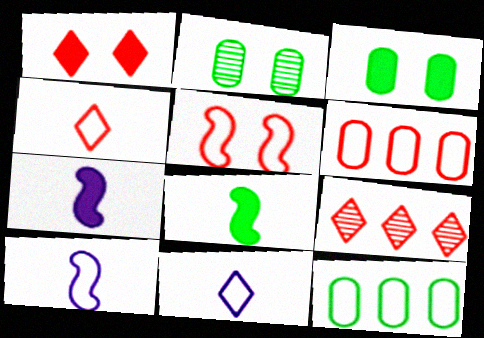[[1, 4, 9], 
[3, 9, 10], 
[4, 5, 6], 
[5, 11, 12]]